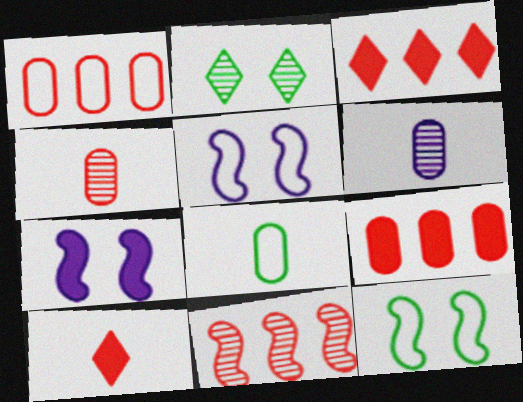[[1, 3, 11], 
[2, 6, 11], 
[3, 6, 12]]